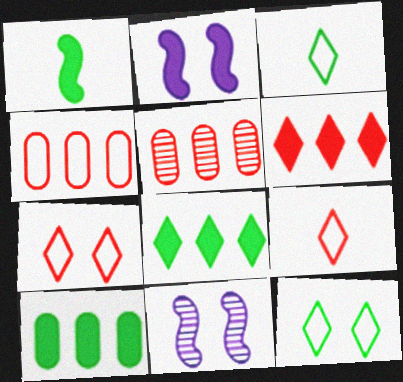[[2, 3, 5], 
[9, 10, 11]]